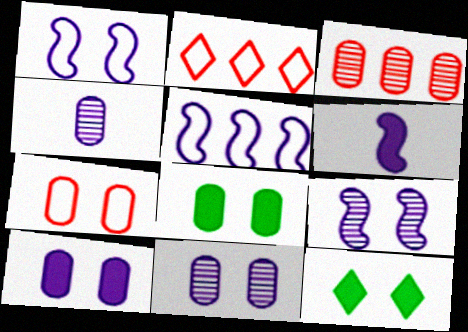[[5, 6, 9], 
[7, 8, 11], 
[7, 9, 12]]